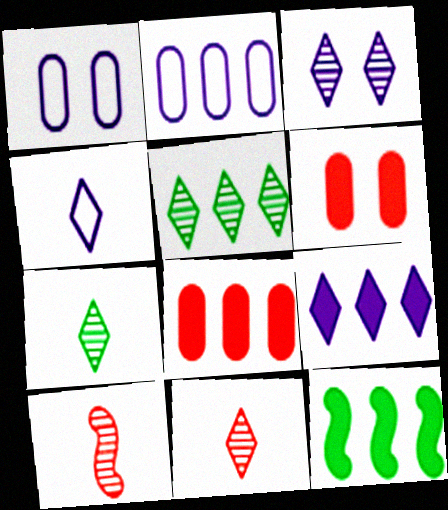[[1, 11, 12], 
[3, 4, 9], 
[3, 5, 11], 
[8, 9, 12]]